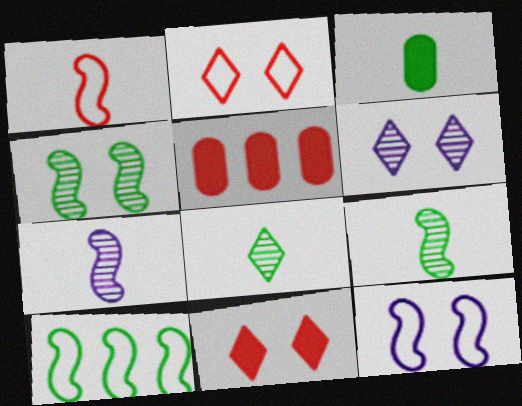[[1, 10, 12], 
[5, 8, 12]]